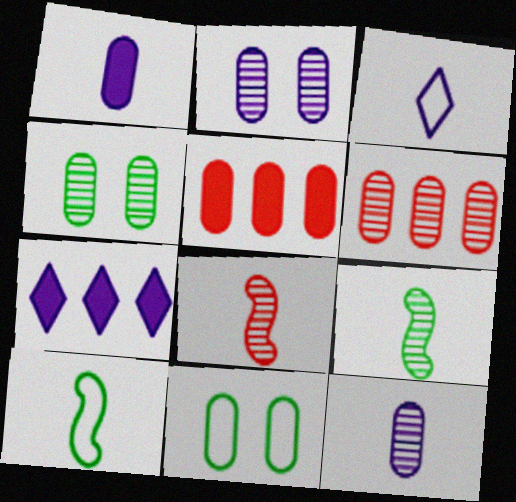[[1, 6, 11], 
[4, 6, 12], 
[5, 11, 12], 
[7, 8, 11]]